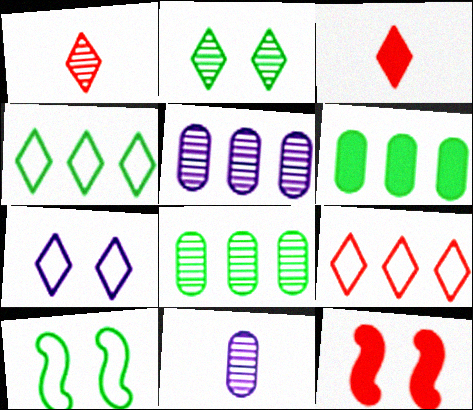[[3, 5, 10], 
[4, 11, 12]]